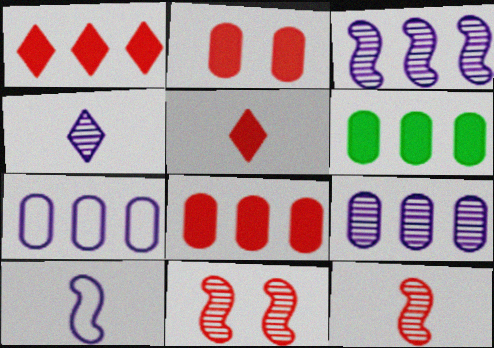[]